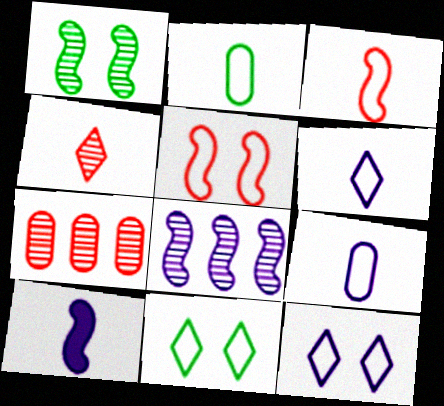[[2, 3, 6], 
[2, 4, 10], 
[7, 10, 11]]